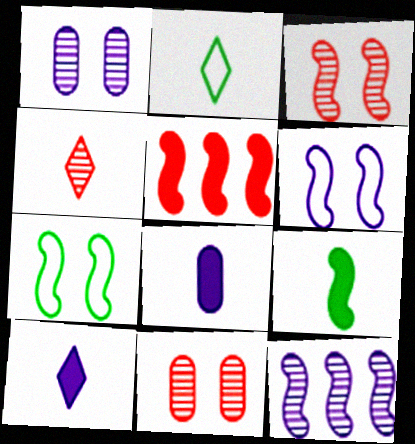[[1, 2, 5], 
[2, 4, 10]]